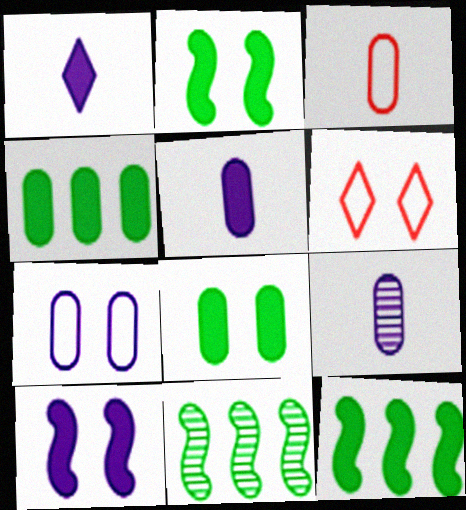[[5, 6, 11], 
[6, 9, 12]]